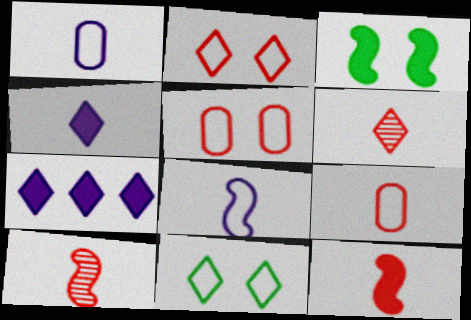[[6, 7, 11], 
[6, 9, 12]]